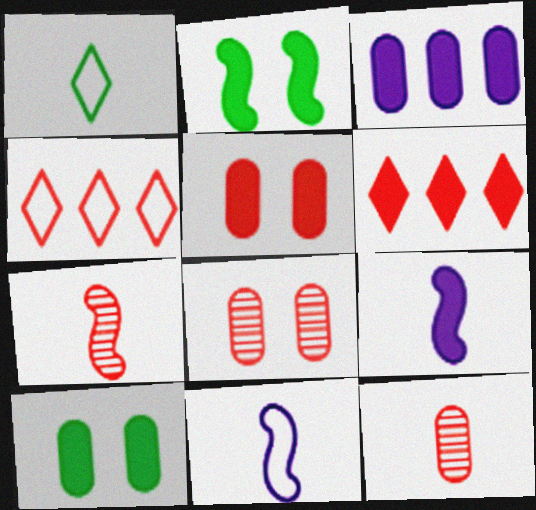[[1, 9, 12], 
[4, 5, 7], 
[6, 9, 10]]